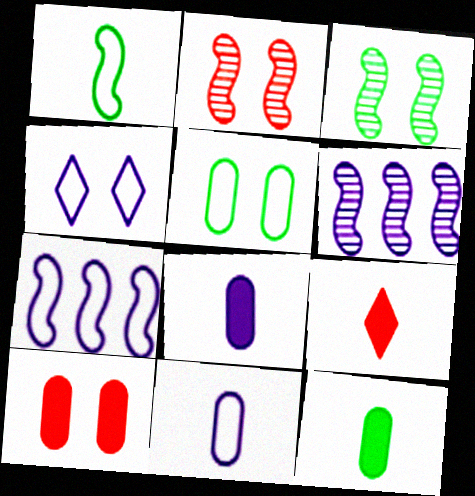[[3, 4, 10], 
[4, 6, 8], 
[4, 7, 11], 
[5, 6, 9]]